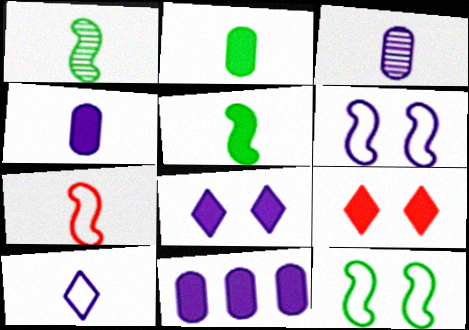[[5, 9, 11]]